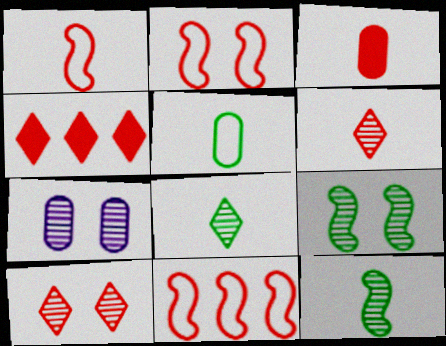[[1, 2, 11], 
[1, 3, 6], 
[3, 10, 11], 
[7, 9, 10]]